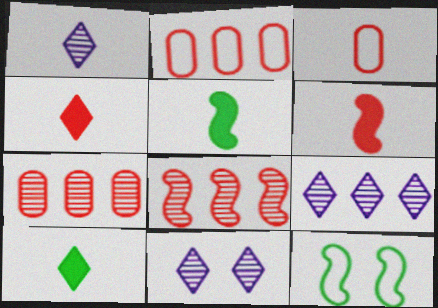[[1, 3, 5], 
[1, 9, 11], 
[2, 5, 11]]